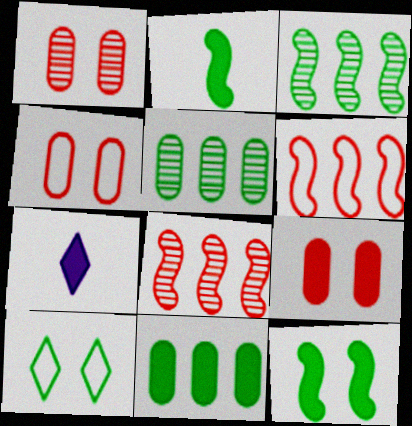[[1, 4, 9], 
[2, 5, 10], 
[3, 4, 7]]